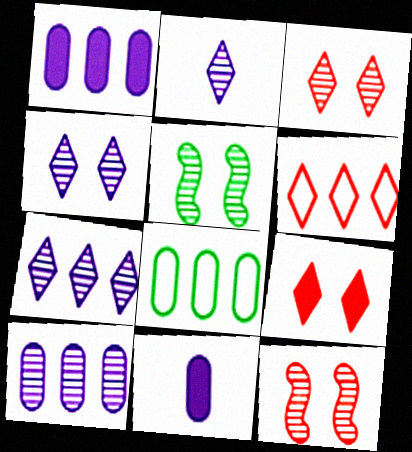[[2, 4, 7], 
[5, 6, 11]]